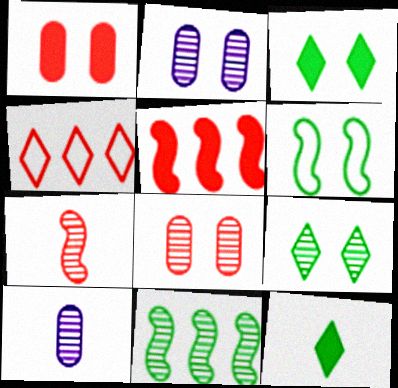[[1, 4, 7]]